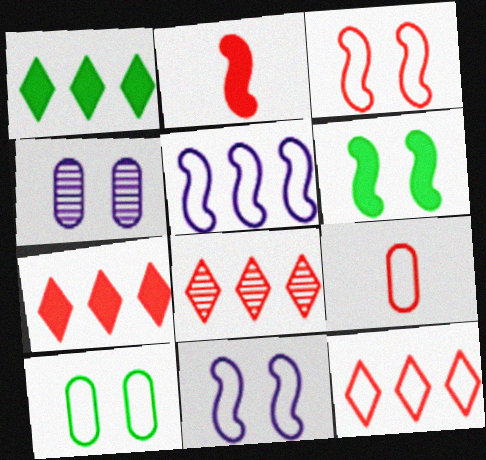[[3, 9, 12], 
[7, 8, 12]]